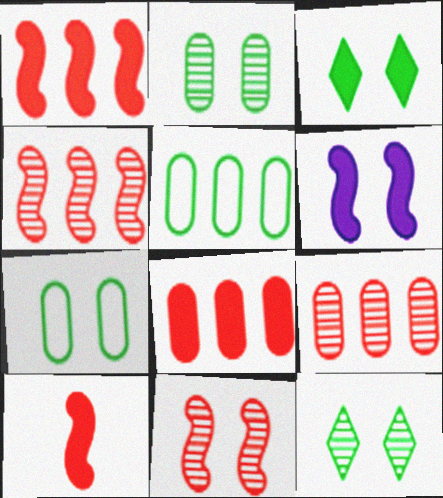[]